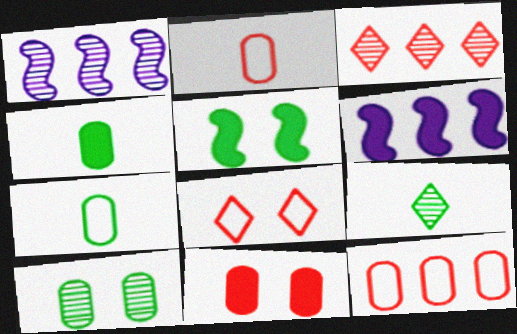[[1, 4, 8]]